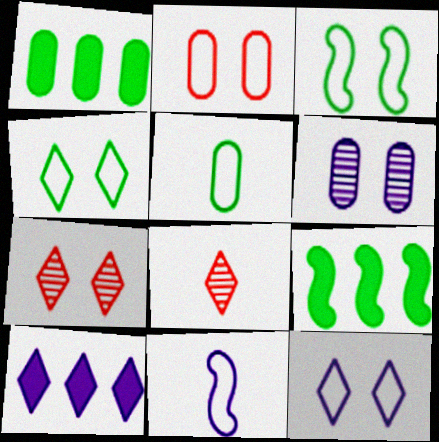[[1, 7, 11], 
[2, 3, 12], 
[4, 8, 10], 
[6, 10, 11]]